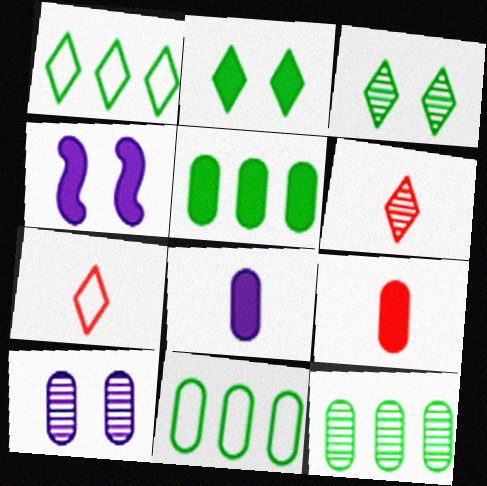[[4, 6, 11], 
[4, 7, 12], 
[5, 11, 12], 
[9, 10, 11]]